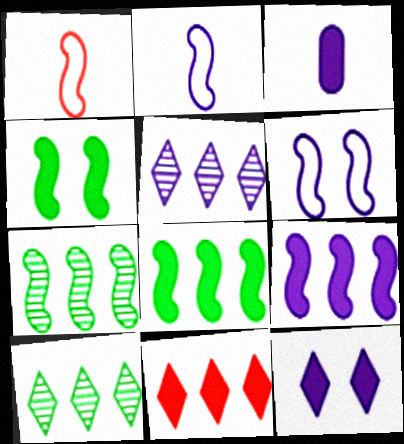[[3, 4, 11], 
[3, 5, 6], 
[3, 9, 12]]